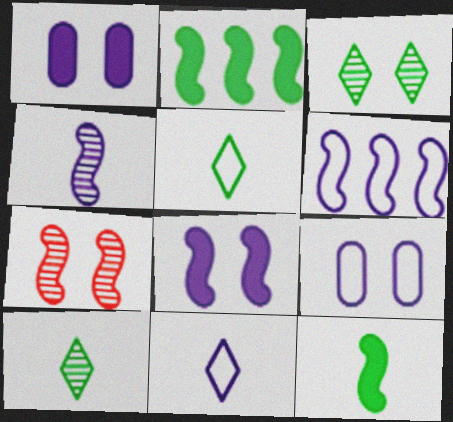[[4, 6, 8], 
[6, 7, 12], 
[6, 9, 11]]